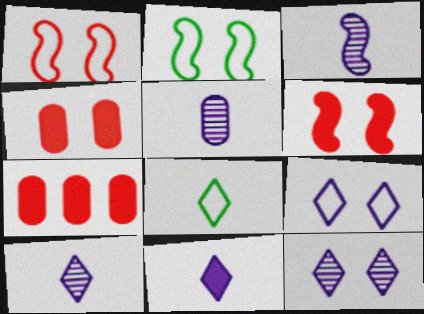[[2, 4, 12], 
[2, 7, 10], 
[3, 5, 10]]